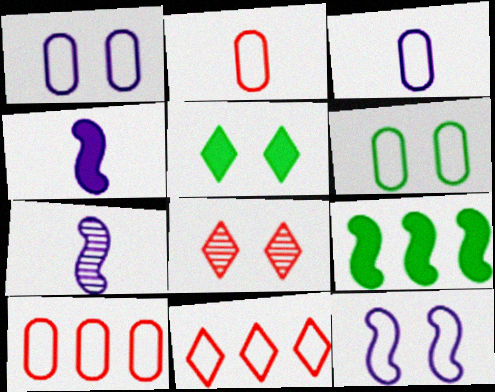[[3, 6, 10], 
[3, 8, 9], 
[5, 7, 10]]